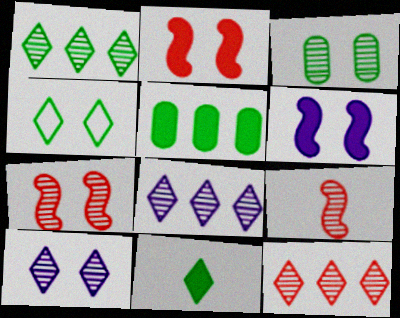[[1, 4, 11], 
[1, 8, 12], 
[3, 7, 10], 
[3, 8, 9]]